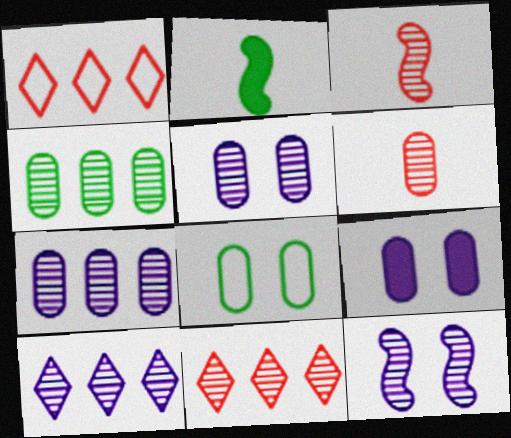[[1, 2, 5], 
[4, 5, 6]]